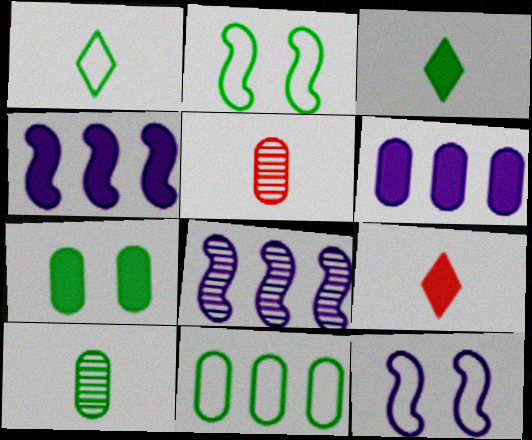[[1, 2, 11], 
[4, 7, 9], 
[7, 10, 11]]